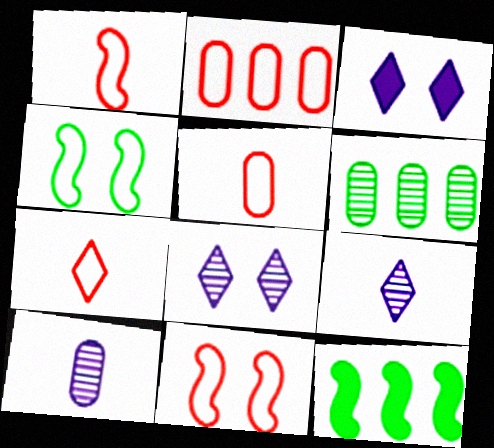[[1, 3, 6], 
[1, 5, 7], 
[2, 7, 11], 
[5, 8, 12]]